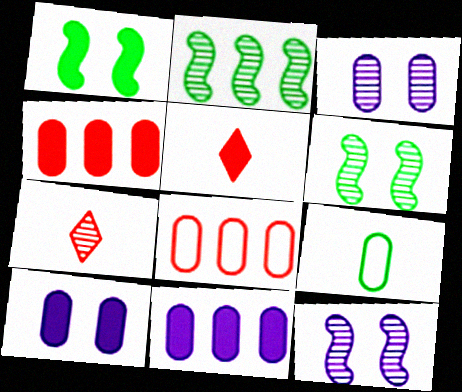[[1, 5, 11], 
[2, 3, 7], 
[3, 4, 9]]